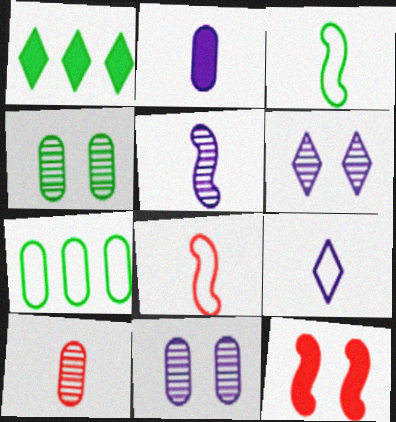[[1, 2, 12], 
[1, 3, 4], 
[1, 8, 11], 
[2, 5, 9]]